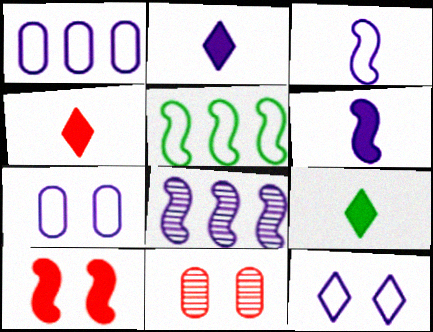[[1, 3, 12], 
[2, 4, 9], 
[2, 5, 11], 
[2, 7, 8]]